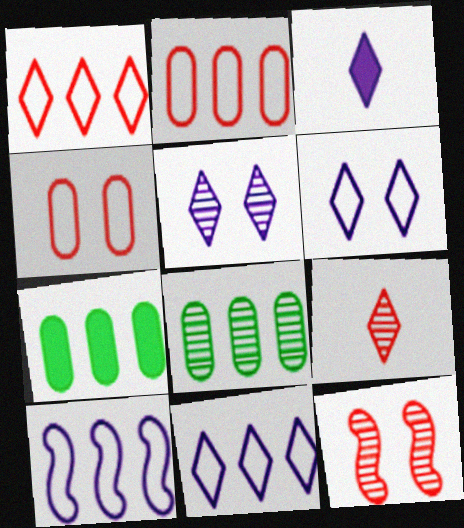[[3, 5, 11]]